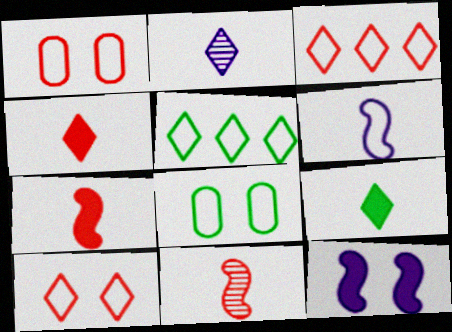[[1, 5, 6], 
[3, 6, 8]]